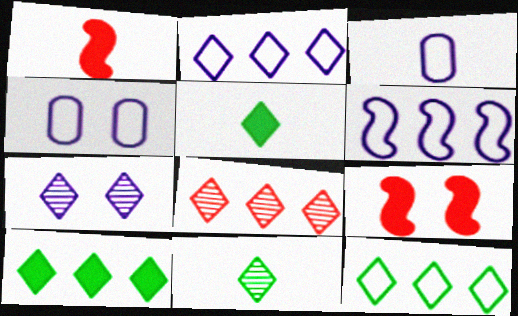[[1, 3, 11], 
[2, 8, 10], 
[7, 8, 11]]